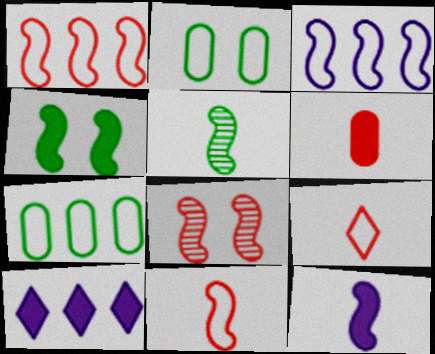[[2, 3, 9], 
[4, 6, 10], 
[5, 11, 12]]